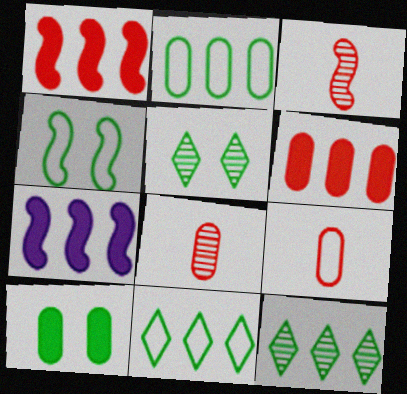[[3, 4, 7], 
[4, 5, 10], 
[5, 7, 9]]